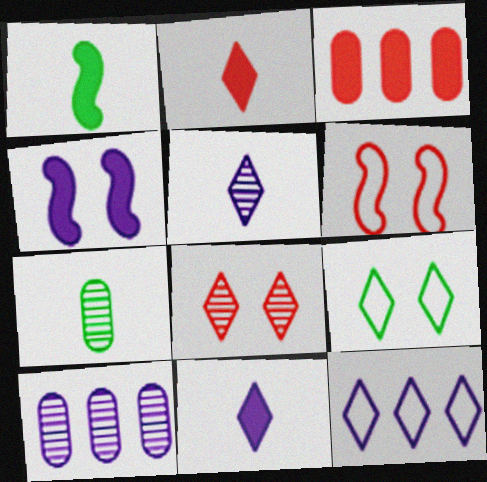[]